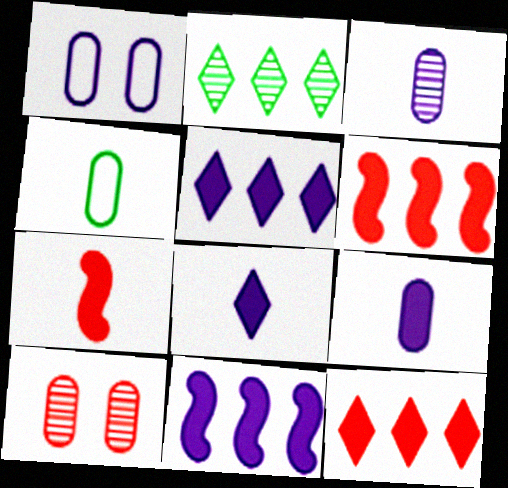[[1, 2, 7]]